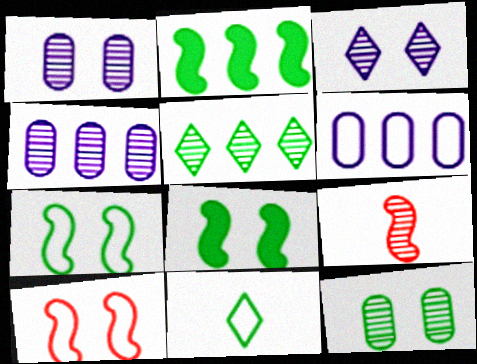[[1, 5, 9], 
[2, 11, 12], 
[6, 10, 11]]